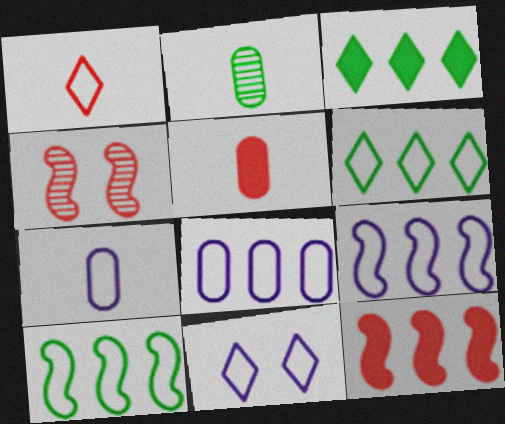[[1, 6, 11], 
[2, 5, 7], 
[2, 11, 12], 
[3, 4, 7], 
[7, 9, 11]]